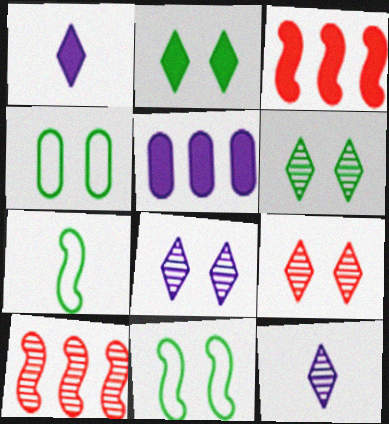[[1, 4, 10], 
[3, 4, 12], 
[5, 7, 9], 
[6, 8, 9]]